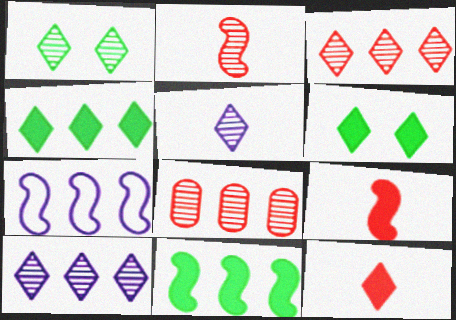[[1, 3, 5], 
[4, 7, 8]]